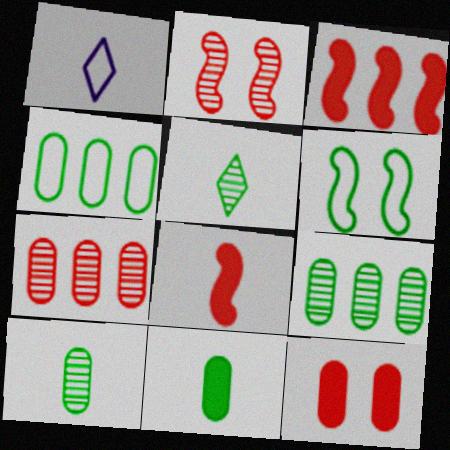[[1, 8, 10]]